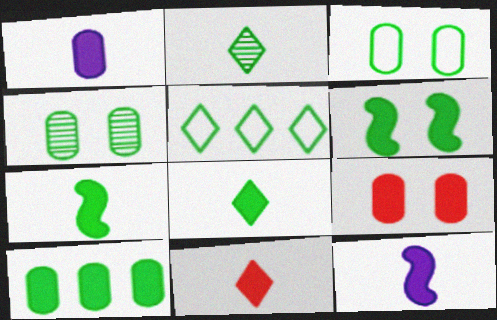[[1, 7, 11], 
[1, 9, 10], 
[4, 5, 7], 
[6, 8, 10]]